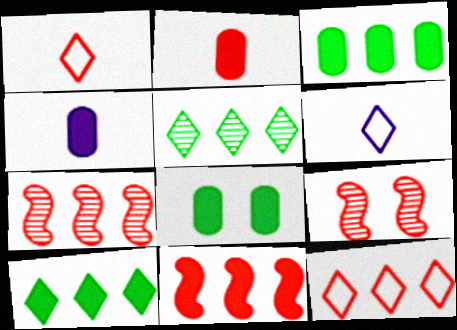[[2, 9, 12], 
[3, 6, 9], 
[6, 7, 8]]